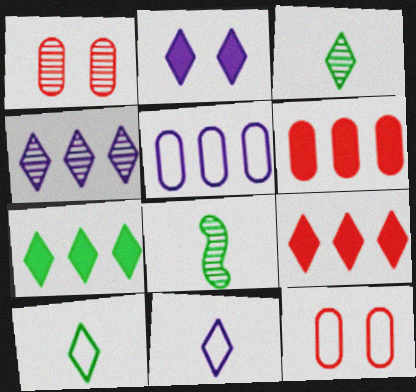[[1, 4, 8], 
[2, 4, 11]]